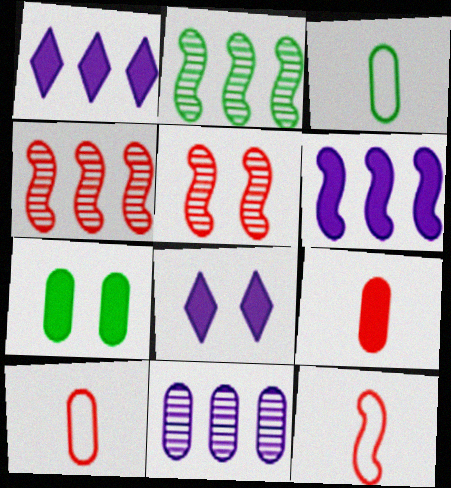[[1, 3, 5], 
[2, 8, 10], 
[3, 4, 8], 
[7, 10, 11]]